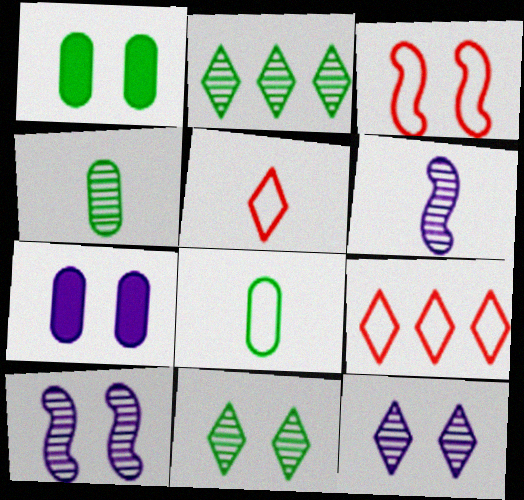[[1, 3, 12], 
[1, 6, 9], 
[3, 7, 11]]